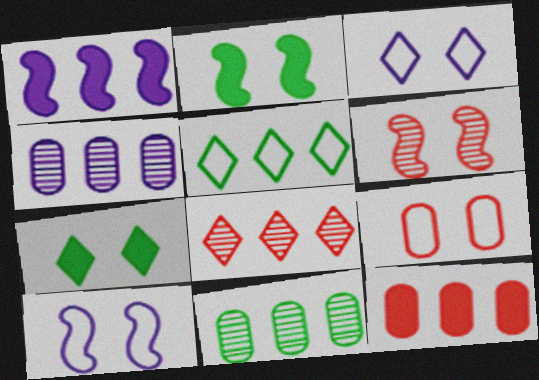[[2, 6, 10]]